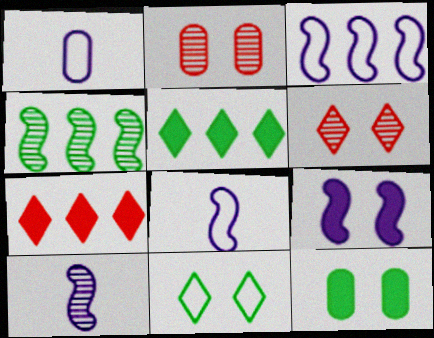[[2, 5, 8], 
[2, 9, 11], 
[3, 9, 10]]